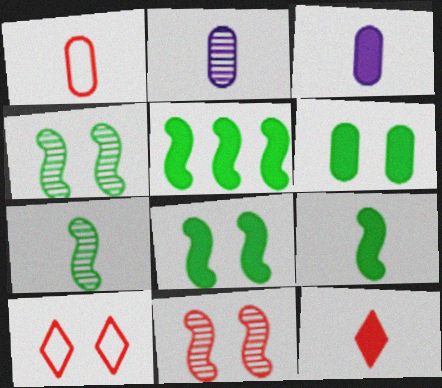[[2, 5, 10], 
[3, 9, 12], 
[5, 8, 9]]